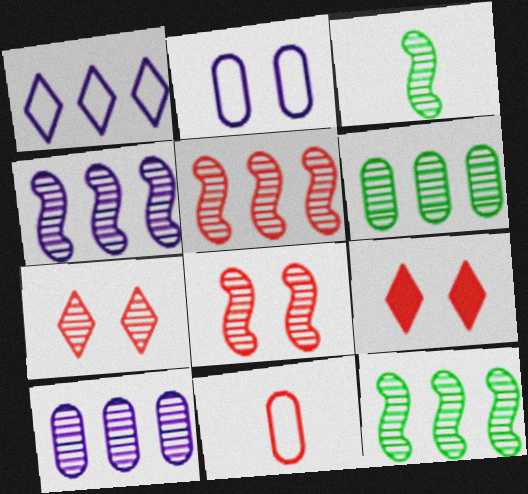[[3, 4, 8], 
[3, 7, 10], 
[4, 5, 12], 
[5, 9, 11]]